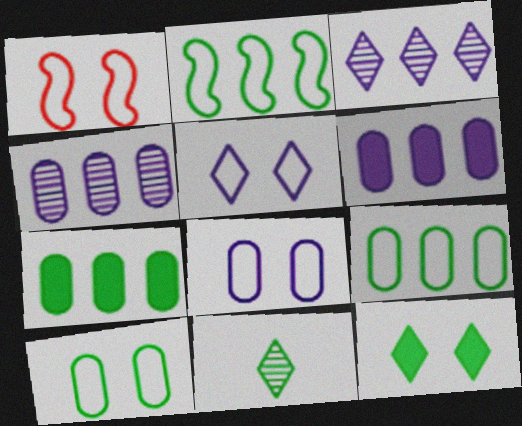[[1, 5, 10], 
[1, 6, 11]]